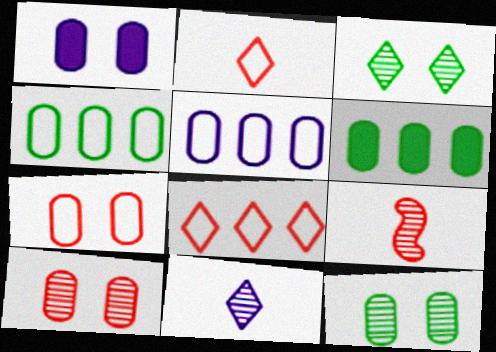[[1, 7, 12]]